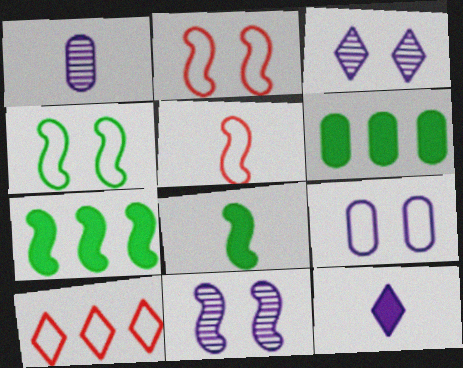[[3, 5, 6], 
[5, 7, 11]]